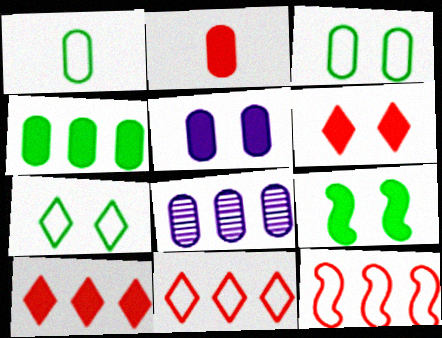[[2, 3, 8], 
[2, 4, 5], 
[5, 6, 9]]